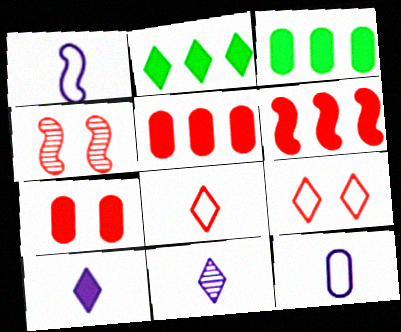[[2, 4, 12], 
[2, 9, 11], 
[4, 5, 8], 
[4, 7, 9]]